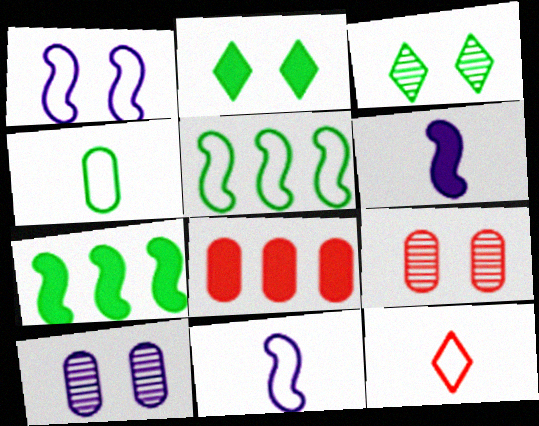[[1, 2, 9], 
[2, 6, 8], 
[3, 4, 7], 
[3, 8, 11], 
[4, 8, 10], 
[4, 11, 12], 
[7, 10, 12]]